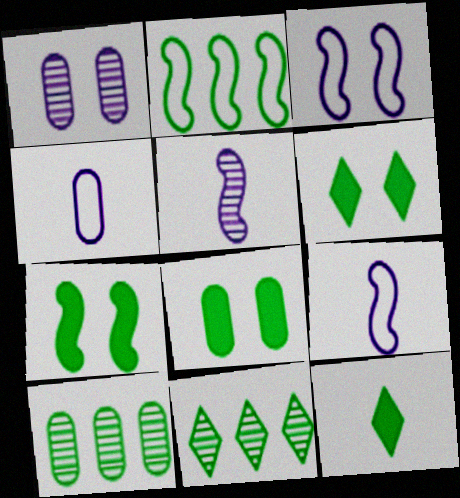[[6, 7, 8]]